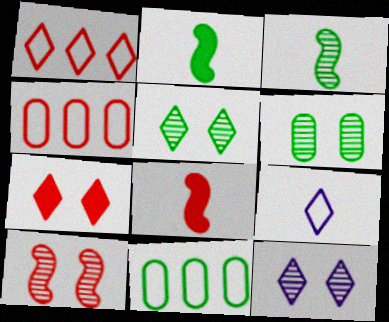[[2, 4, 12], 
[2, 5, 11], 
[6, 10, 12], 
[8, 11, 12]]